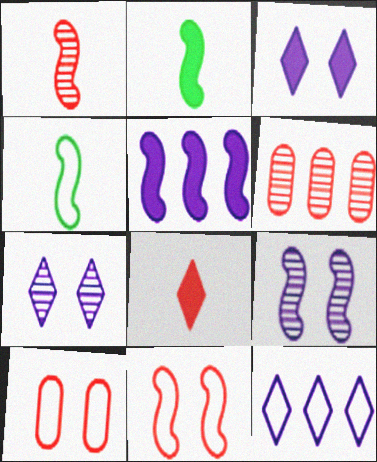[[3, 4, 6], 
[4, 10, 12], 
[6, 8, 11]]